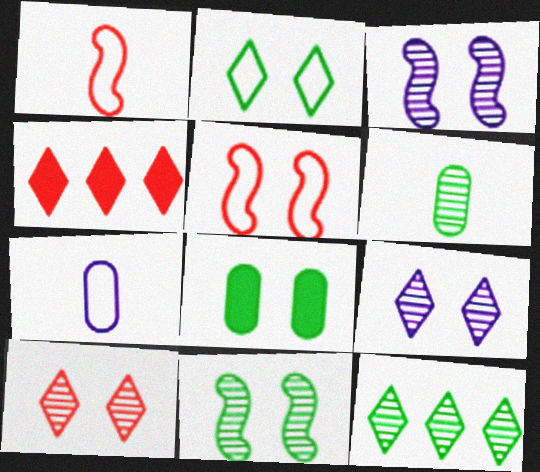[[2, 8, 11], 
[4, 7, 11], 
[5, 8, 9], 
[6, 11, 12]]